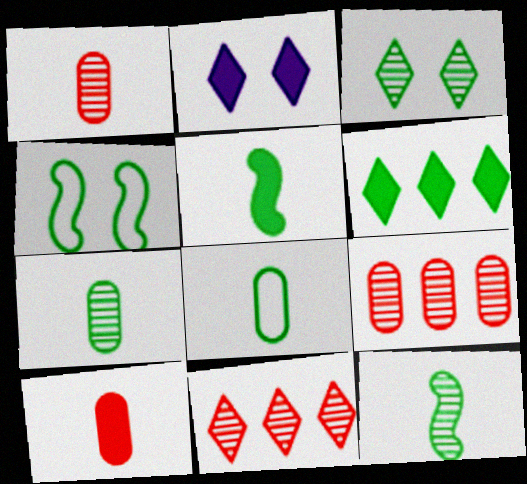[[4, 6, 7]]